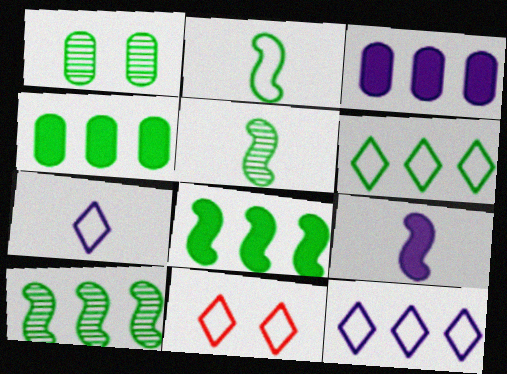[[3, 5, 11], 
[4, 6, 10], 
[6, 7, 11]]